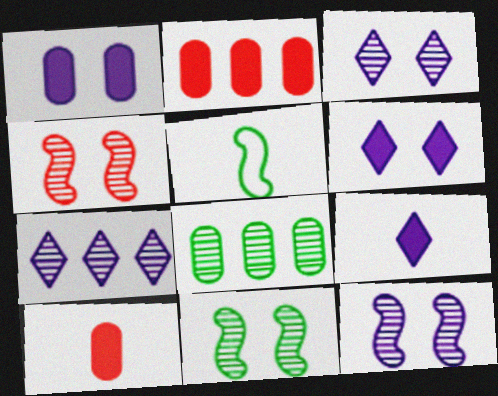[[2, 3, 5], 
[4, 11, 12]]